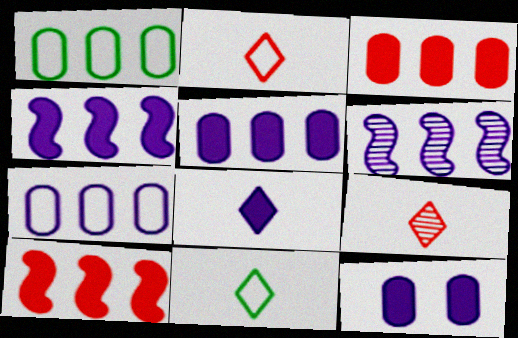[[4, 8, 12], 
[8, 9, 11]]